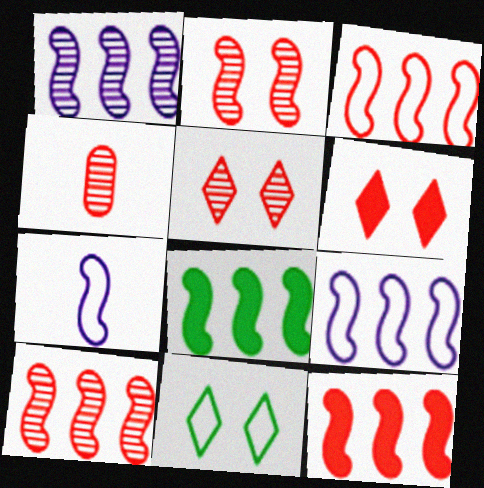[[1, 3, 8], 
[2, 7, 8], 
[3, 4, 6], 
[3, 10, 12], 
[4, 5, 10], 
[8, 9, 10]]